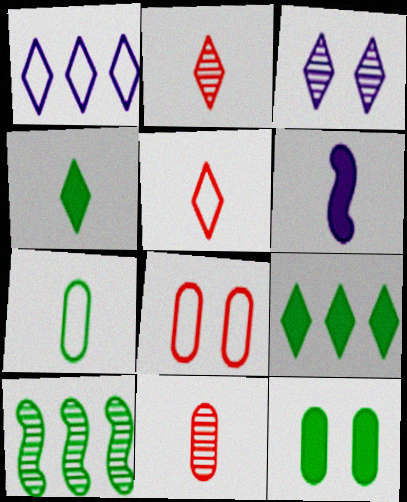[[2, 6, 7], 
[3, 5, 9], 
[3, 10, 11]]